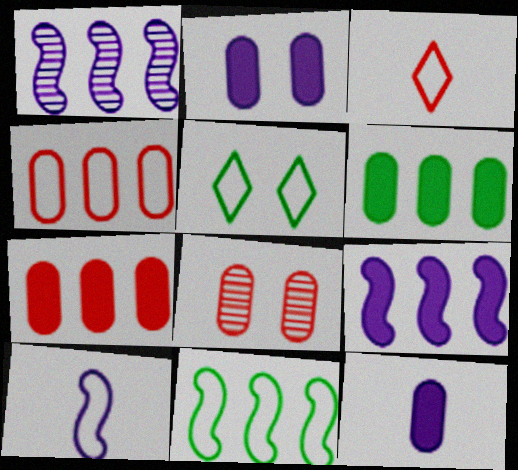[[4, 5, 10]]